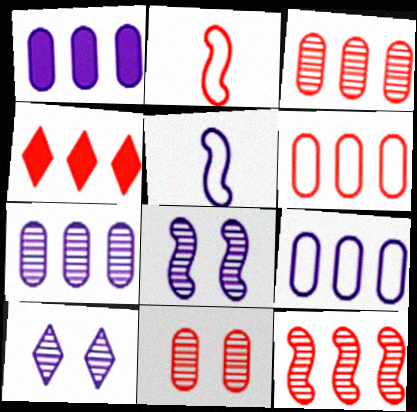[[1, 5, 10], 
[1, 7, 9], 
[2, 4, 11], 
[4, 6, 12]]